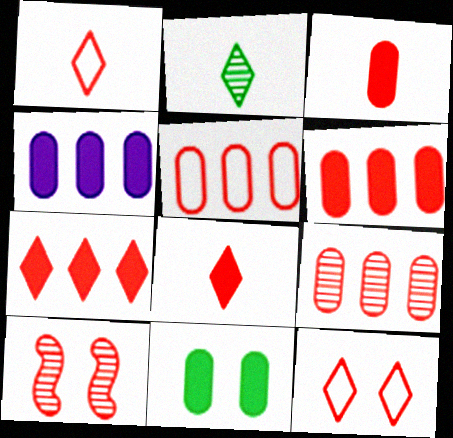[[1, 6, 10], 
[3, 4, 11], 
[5, 6, 9], 
[5, 8, 10]]